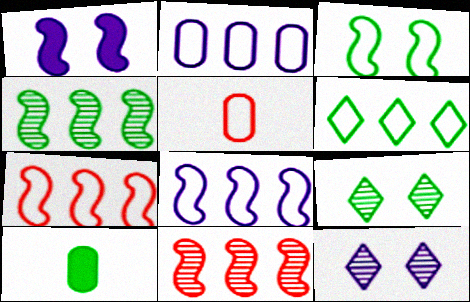[[2, 6, 7], 
[7, 10, 12]]